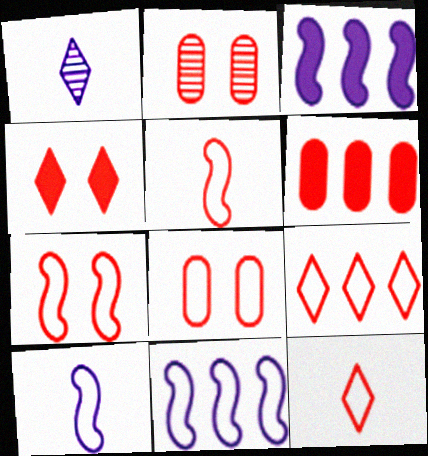[[2, 4, 7], 
[5, 8, 9]]